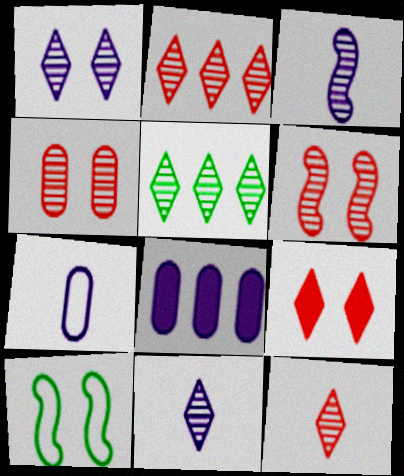[[1, 5, 12], 
[3, 4, 5], 
[8, 10, 12]]